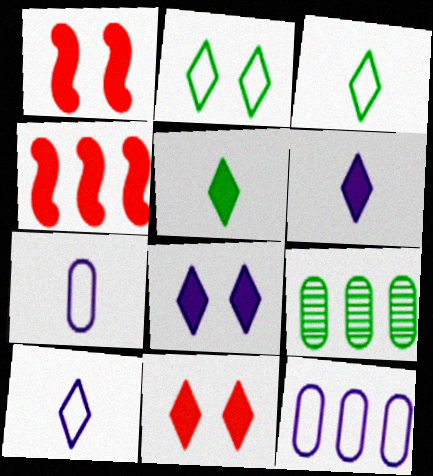[[1, 9, 10]]